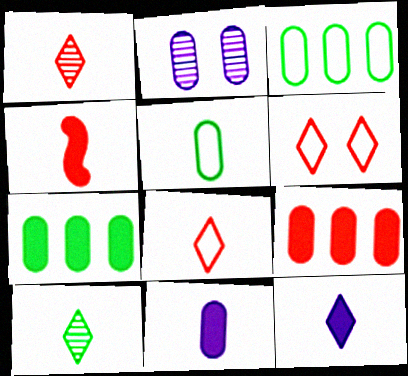[[2, 5, 9], 
[8, 10, 12]]